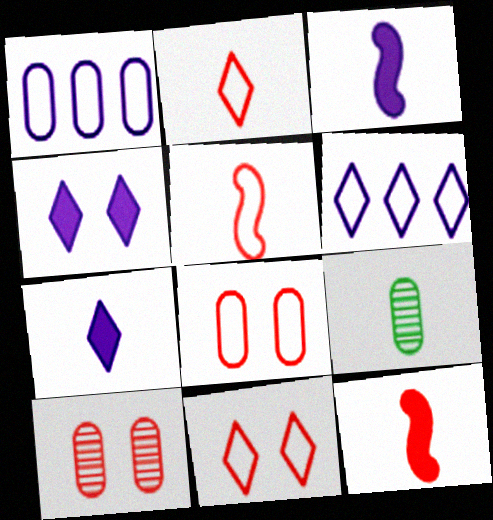[[2, 3, 9], 
[5, 7, 9]]